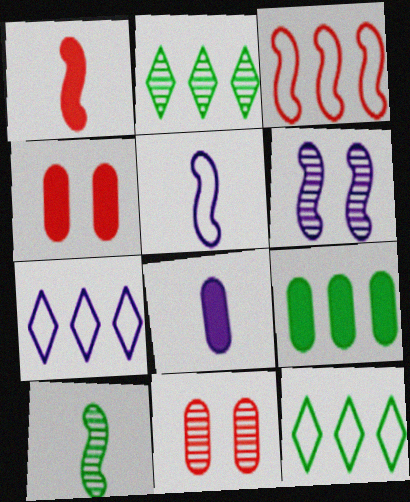[[1, 5, 10], 
[2, 4, 5], 
[4, 7, 10], 
[4, 8, 9], 
[6, 7, 8]]